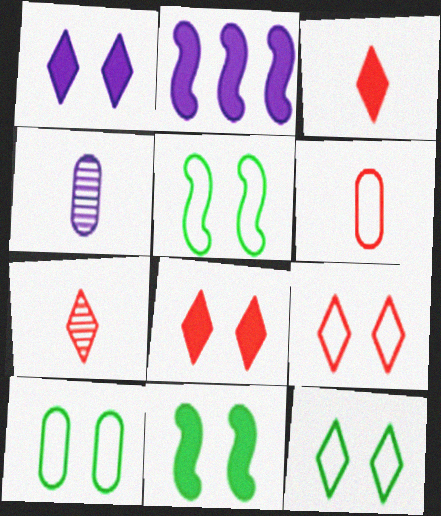[[2, 7, 10], 
[5, 10, 12]]